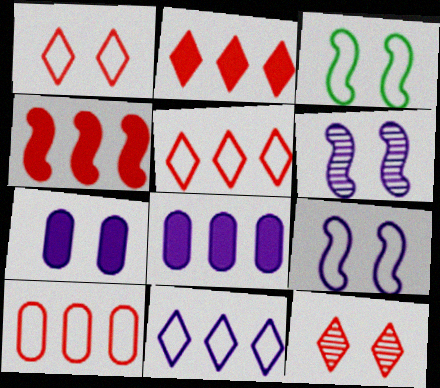[[3, 7, 12]]